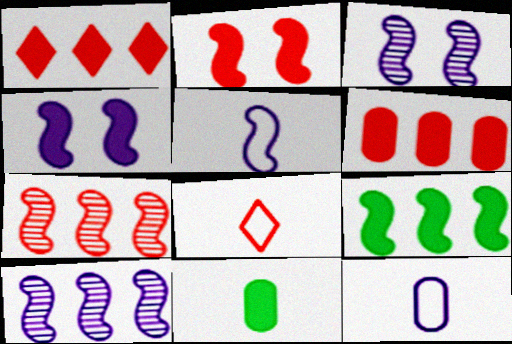[[1, 4, 11], 
[4, 5, 10]]